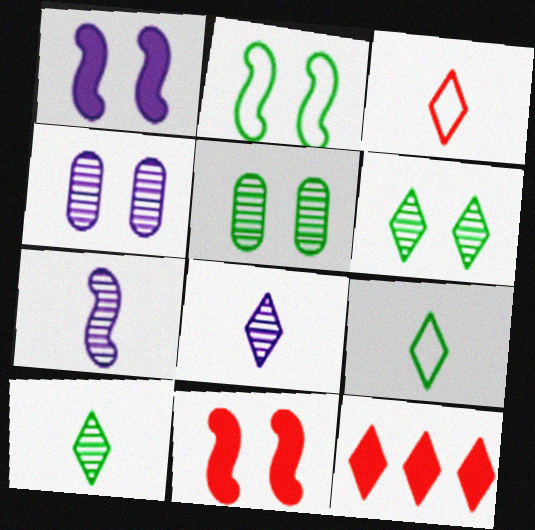[]